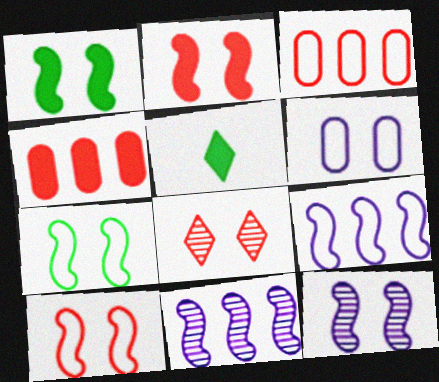[[1, 6, 8], 
[1, 10, 12], 
[2, 7, 12], 
[3, 5, 12]]